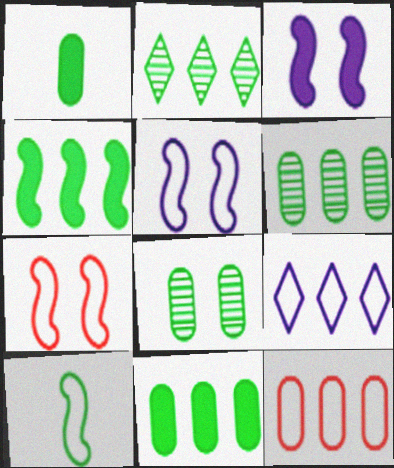[]